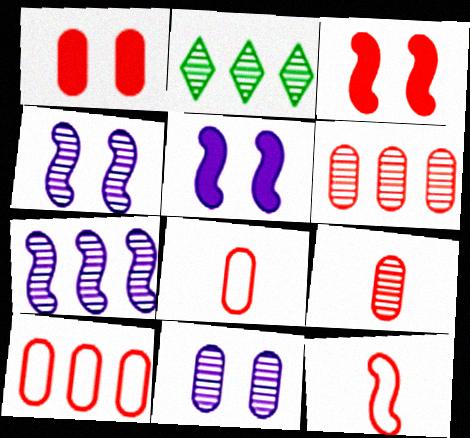[[1, 6, 8], 
[1, 9, 10], 
[2, 4, 9], 
[2, 5, 8], 
[2, 6, 7]]